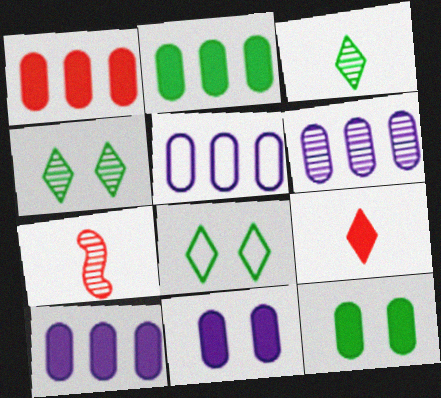[[1, 2, 10], 
[4, 6, 7], 
[5, 6, 10], 
[7, 8, 10]]